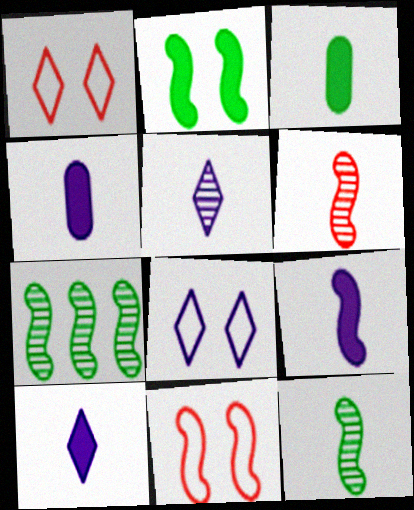[[1, 4, 7], 
[4, 9, 10], 
[7, 9, 11]]